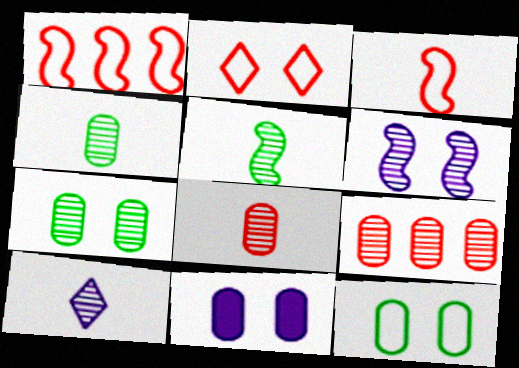[[5, 8, 10]]